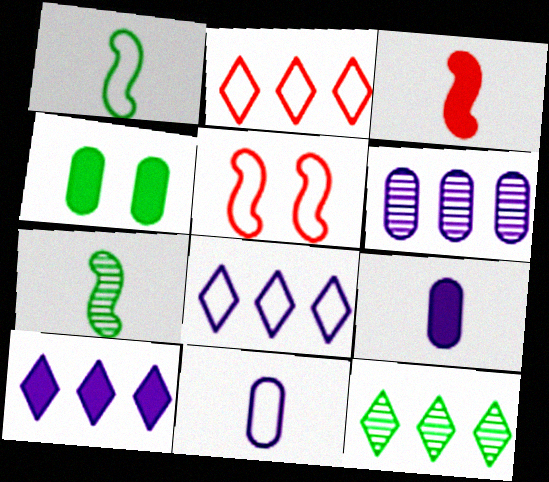[[1, 4, 12], 
[2, 10, 12], 
[3, 4, 10], 
[5, 9, 12]]